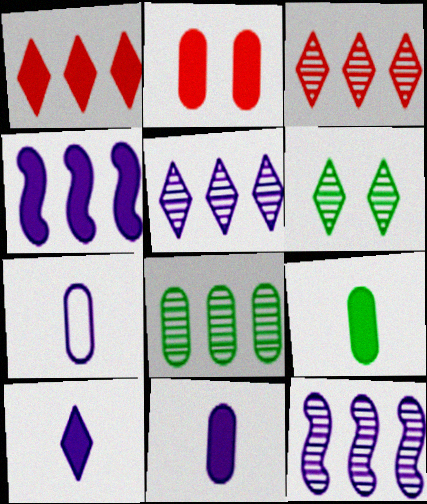[[2, 7, 8], 
[3, 8, 12]]